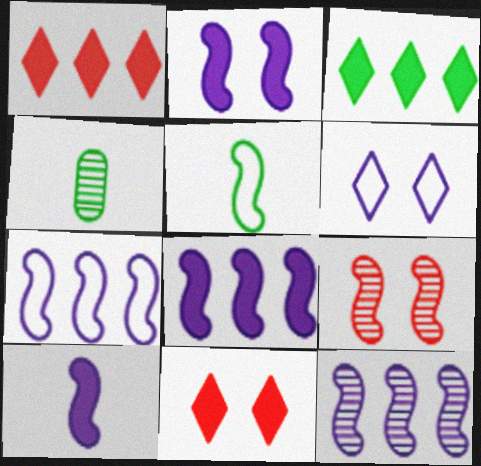[[2, 8, 10], 
[4, 7, 11], 
[5, 8, 9], 
[7, 8, 12]]